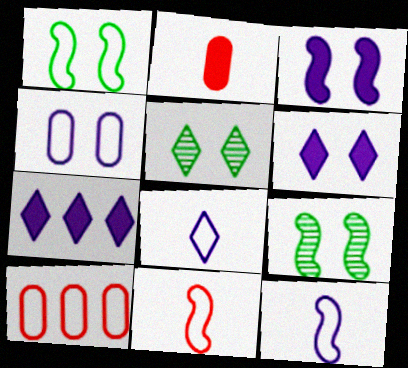[[1, 8, 10]]